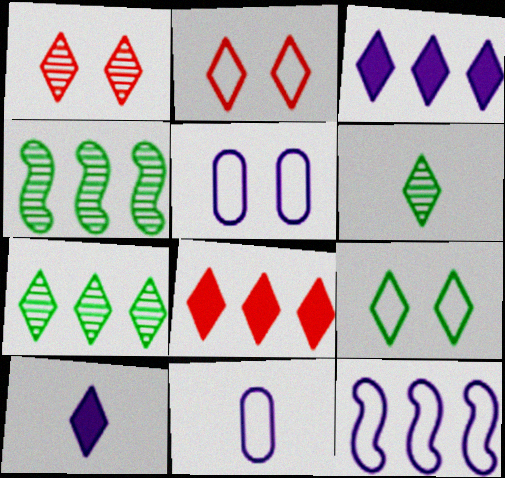[[2, 3, 6], 
[2, 7, 10]]